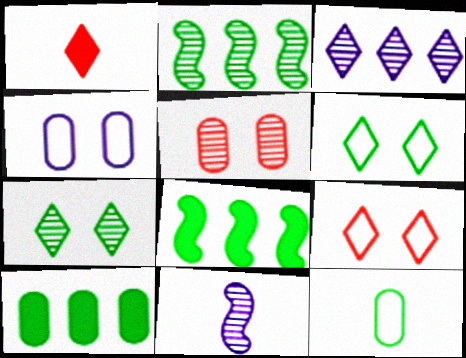[[1, 2, 4], 
[1, 3, 6], 
[1, 11, 12], 
[7, 8, 12], 
[9, 10, 11]]